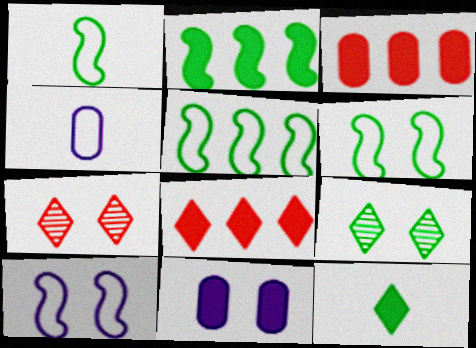[[1, 5, 6], 
[2, 4, 7], 
[6, 7, 11]]